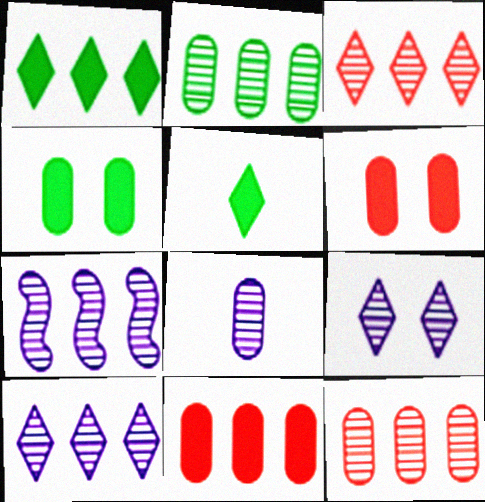[[2, 3, 7], 
[7, 8, 9]]